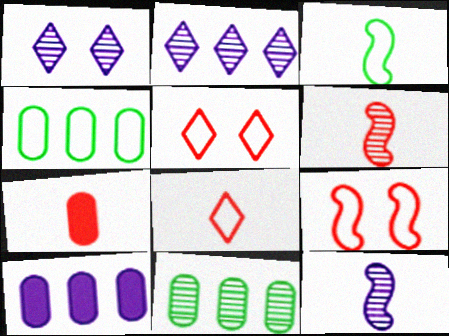[[1, 6, 11], 
[6, 7, 8]]